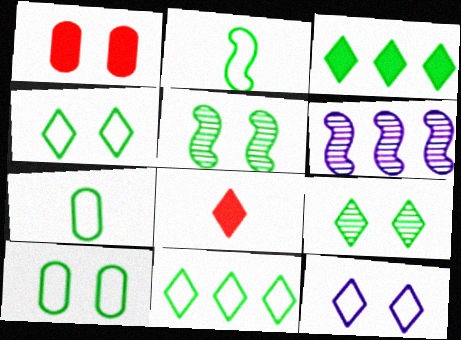[[1, 5, 12], 
[2, 10, 11], 
[3, 5, 7], 
[6, 8, 10]]